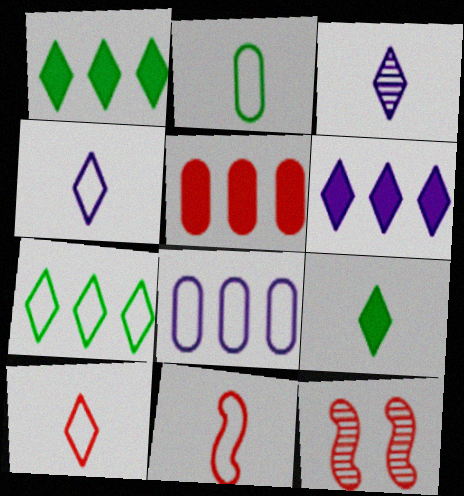[[2, 4, 11], 
[2, 6, 12], 
[3, 9, 10], 
[5, 10, 12], 
[8, 9, 12]]